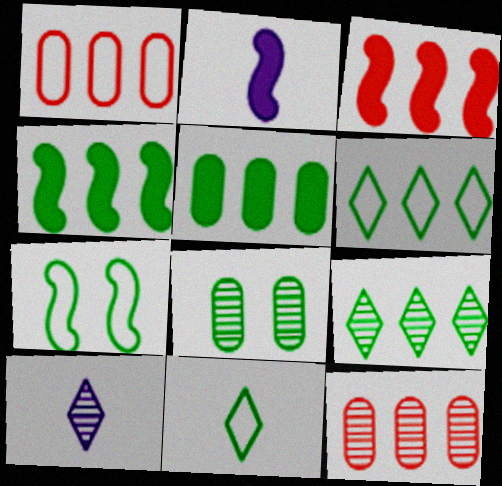[[4, 8, 11]]